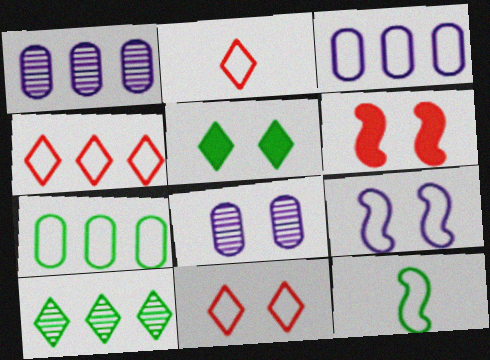[[2, 4, 11], 
[2, 7, 9], 
[3, 11, 12]]